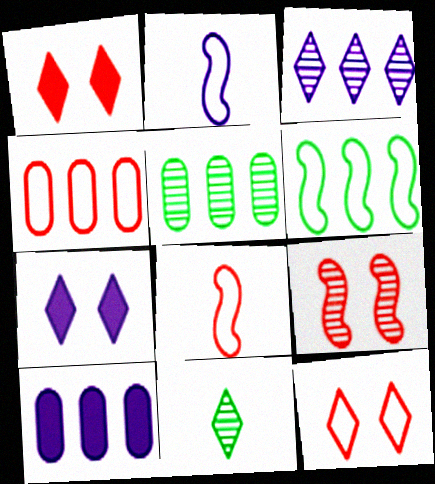[[1, 2, 5], 
[4, 5, 10], 
[4, 8, 12], 
[5, 7, 8]]